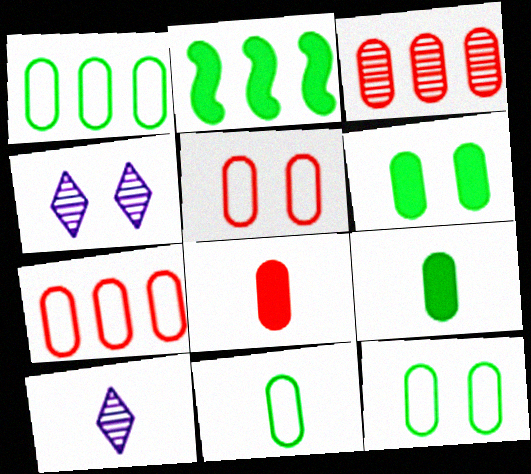[[1, 11, 12], 
[2, 5, 10], 
[3, 5, 8]]